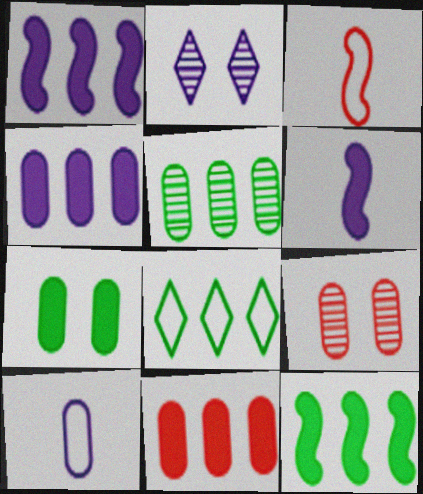[[1, 2, 10], 
[5, 8, 12], 
[6, 8, 9]]